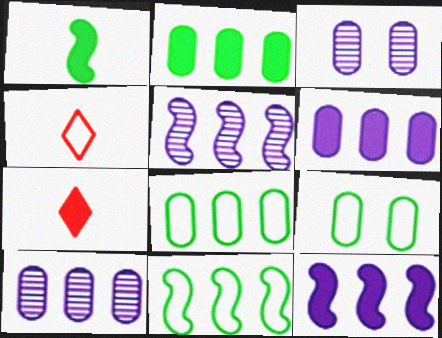[[3, 7, 11], 
[5, 7, 9]]